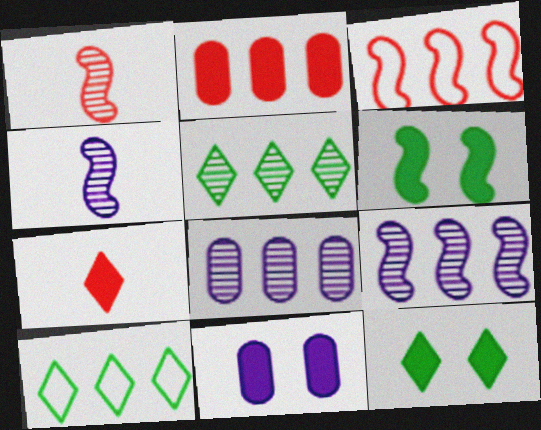[[1, 10, 11], 
[2, 9, 10], 
[3, 4, 6]]